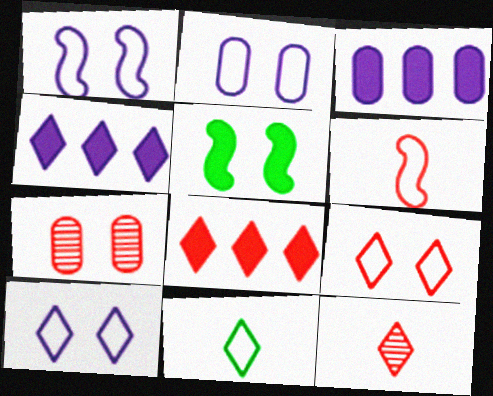[[1, 2, 10], 
[5, 7, 10], 
[6, 7, 8], 
[8, 9, 12]]